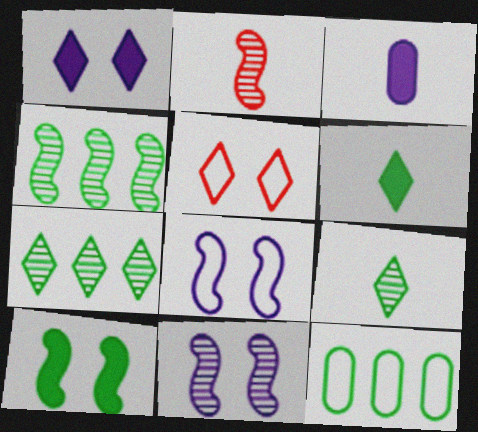[[1, 2, 12], 
[2, 4, 11], 
[3, 4, 5], 
[9, 10, 12]]